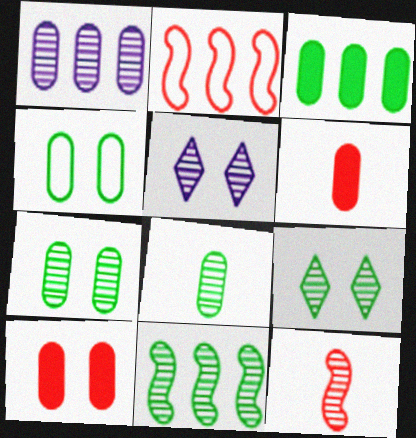[[1, 4, 6], 
[1, 9, 12], 
[3, 4, 8], 
[8, 9, 11]]